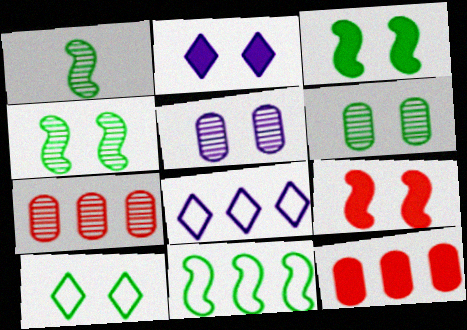[[1, 3, 11], 
[3, 6, 10], 
[5, 9, 10]]